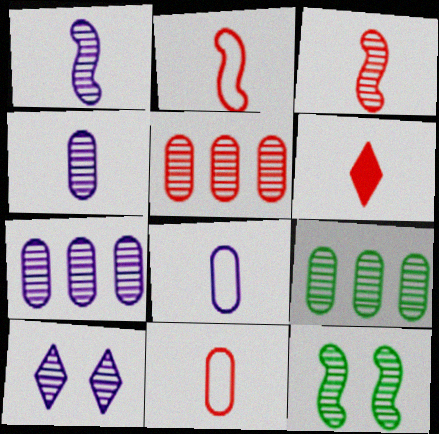[[1, 7, 10], 
[3, 6, 11], 
[3, 9, 10], 
[5, 7, 9]]